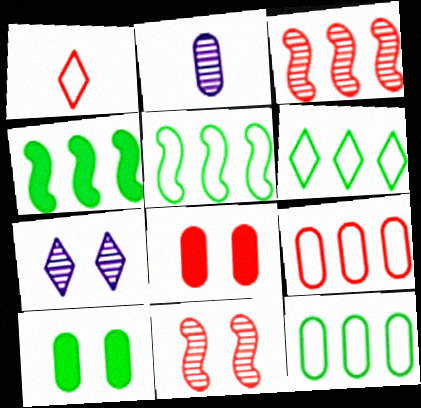[[1, 3, 8], 
[2, 8, 12], 
[2, 9, 10], 
[5, 6, 12]]